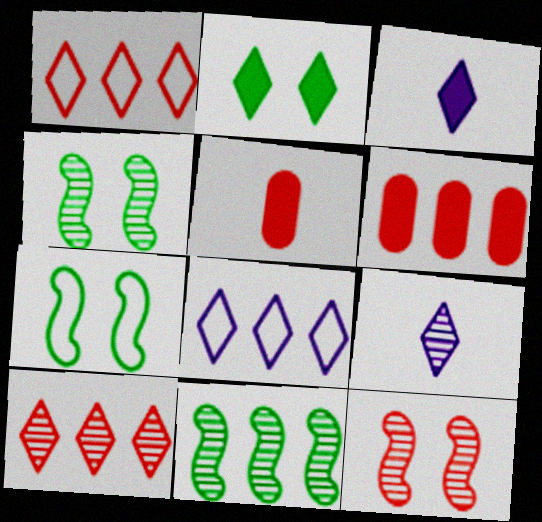[[1, 2, 9], 
[1, 5, 12], 
[4, 5, 8], 
[6, 7, 9], 
[6, 8, 11]]